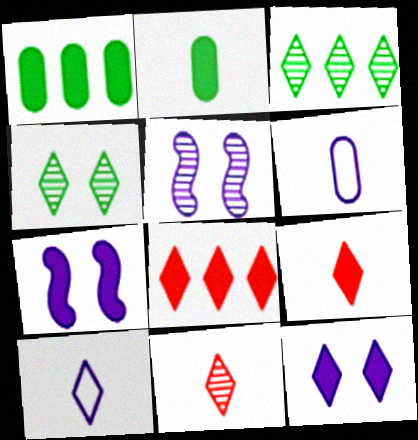[[1, 7, 9], 
[2, 7, 8], 
[4, 8, 10]]